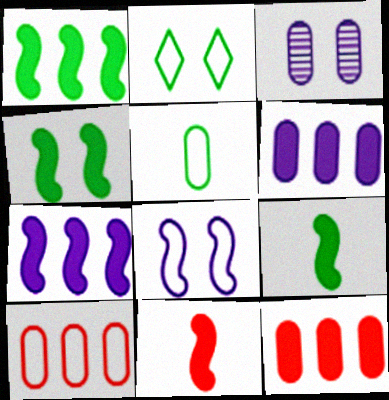[[1, 4, 9], 
[3, 5, 12], 
[4, 7, 11]]